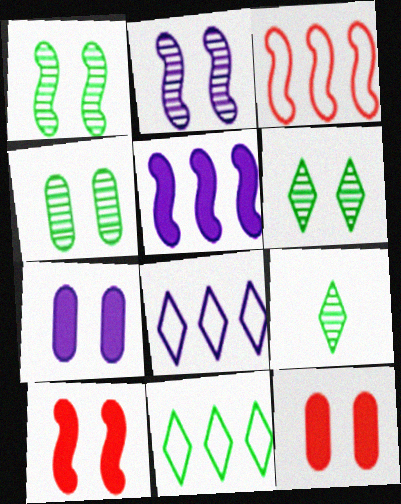[[1, 4, 6], 
[3, 7, 9]]